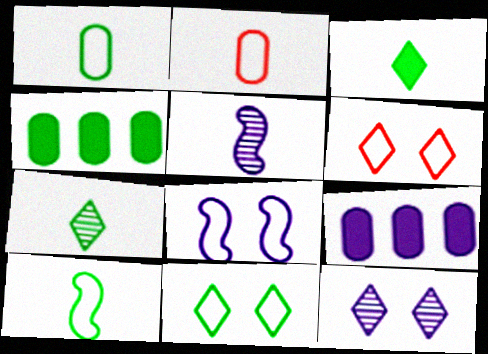[[2, 3, 5], 
[4, 5, 6]]